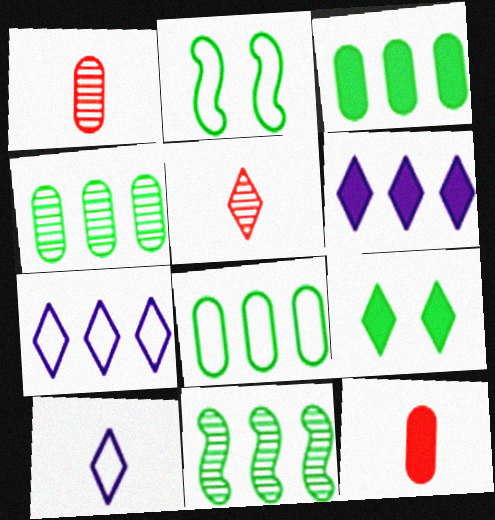[[1, 2, 6], 
[3, 4, 8], 
[5, 7, 9]]